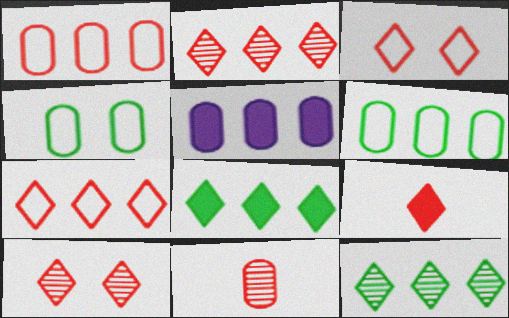[[2, 3, 9], 
[4, 5, 11], 
[7, 9, 10]]